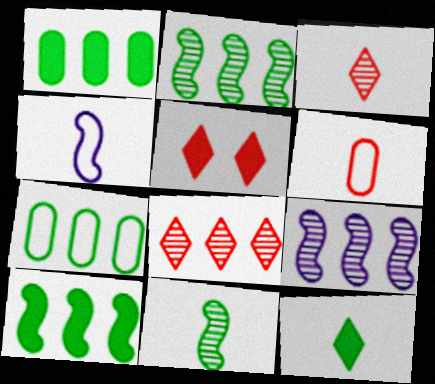[]